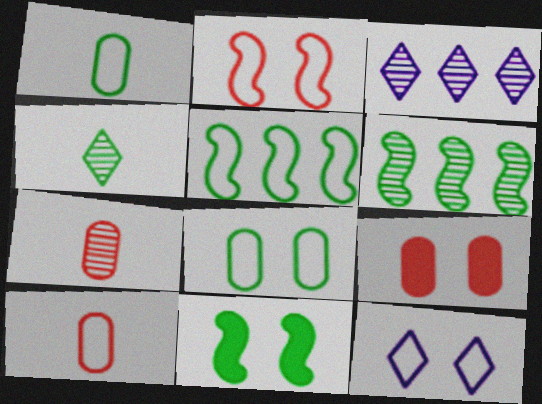[[2, 8, 12], 
[3, 10, 11], 
[5, 10, 12]]